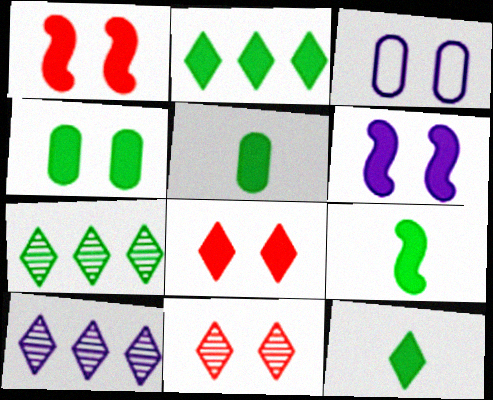[[2, 4, 9], 
[4, 6, 8], 
[5, 9, 12]]